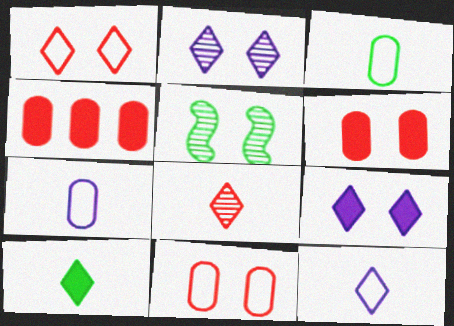[[4, 5, 12], 
[5, 9, 11], 
[8, 10, 12]]